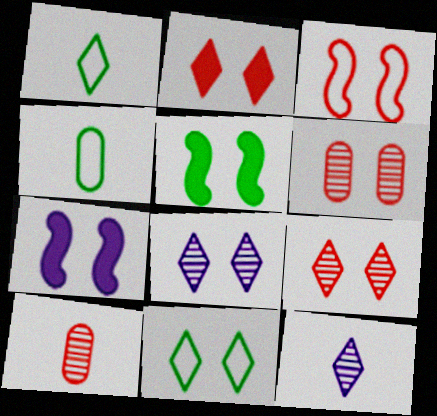[[2, 3, 6], 
[2, 8, 11], 
[6, 7, 11]]